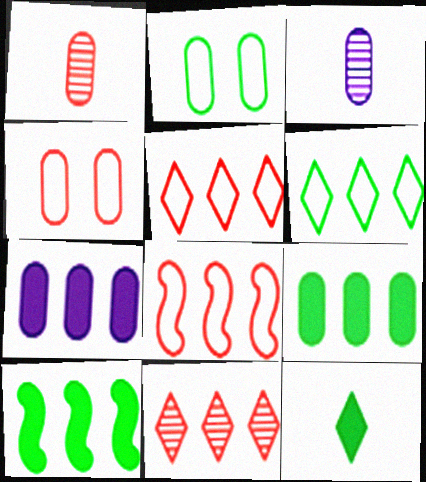[[1, 2, 7], 
[3, 4, 9]]